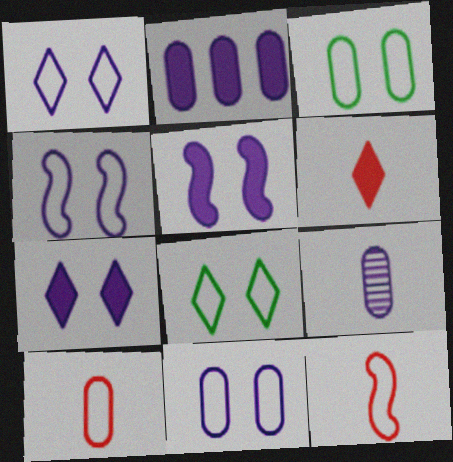[[1, 4, 11], 
[2, 9, 11]]